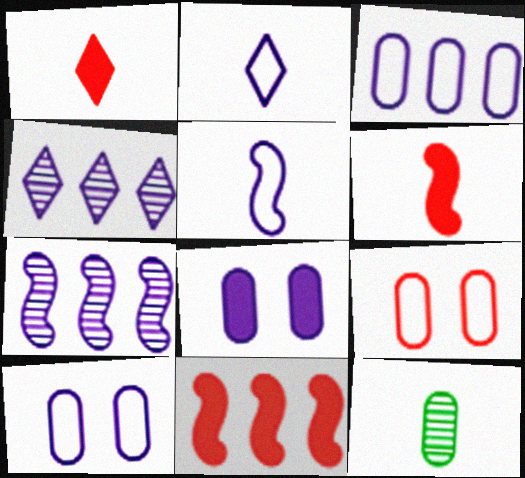[[1, 5, 12], 
[2, 6, 12], 
[2, 7, 8], 
[4, 5, 8]]